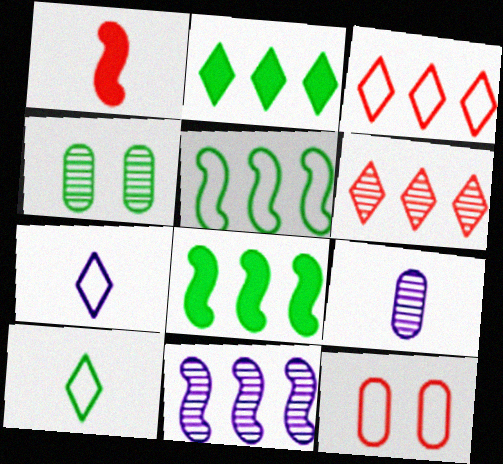[[1, 6, 12], 
[1, 9, 10], 
[4, 8, 10], 
[5, 7, 12]]